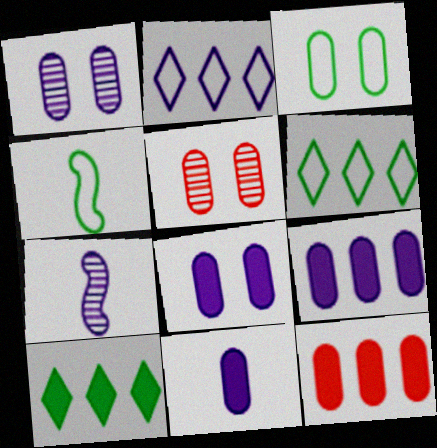[[2, 7, 8], 
[3, 4, 6], 
[3, 5, 8], 
[8, 9, 11]]